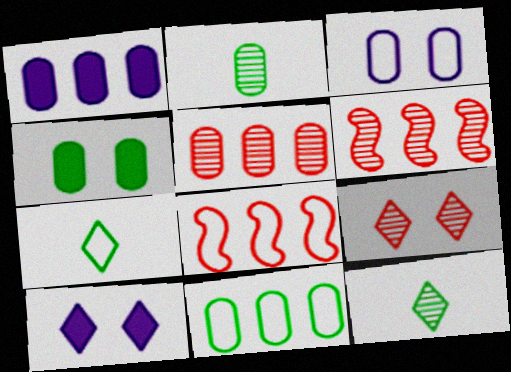[[1, 5, 11], 
[2, 4, 11], 
[2, 8, 10], 
[3, 7, 8]]